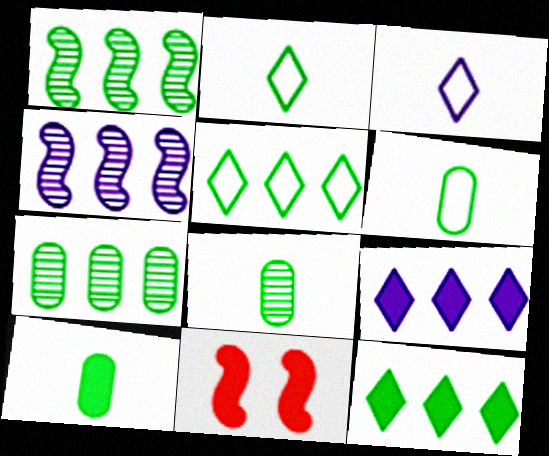[[3, 7, 11], 
[6, 8, 10], 
[9, 10, 11]]